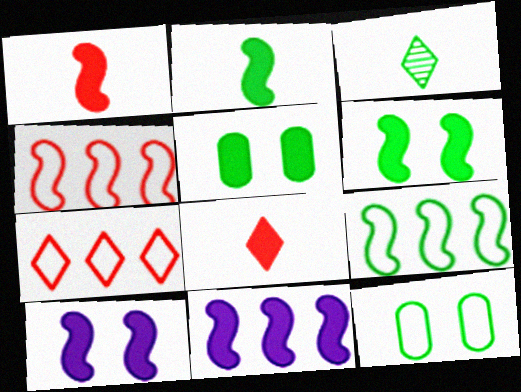[[1, 6, 11], 
[3, 5, 9], 
[5, 8, 11]]